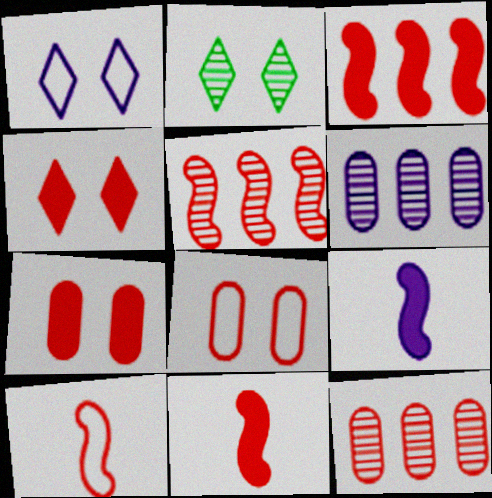[[1, 2, 4], 
[1, 6, 9], 
[4, 10, 12]]